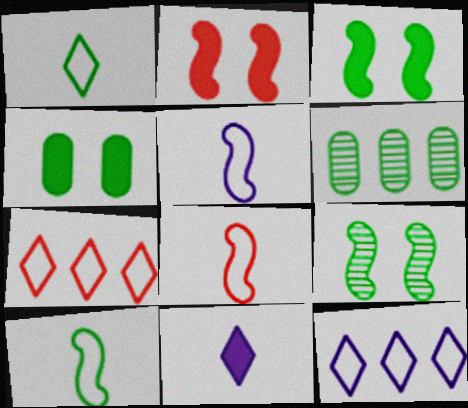[[1, 3, 6], 
[5, 8, 10]]